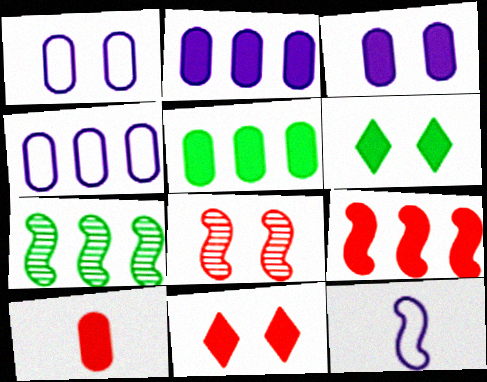[[1, 6, 8], 
[3, 5, 10], 
[9, 10, 11]]